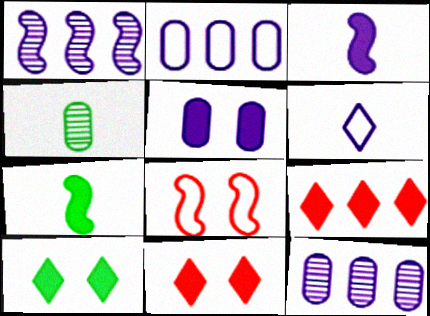[[1, 5, 6], 
[1, 7, 8], 
[5, 7, 9]]